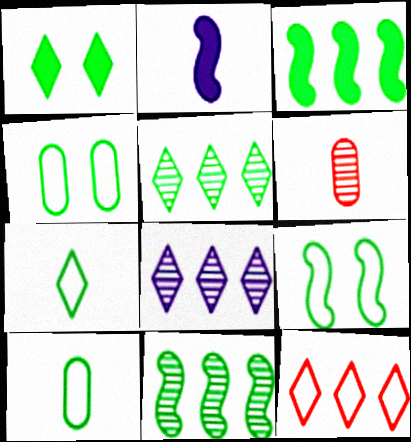[[1, 5, 7], 
[1, 10, 11], 
[2, 6, 7]]